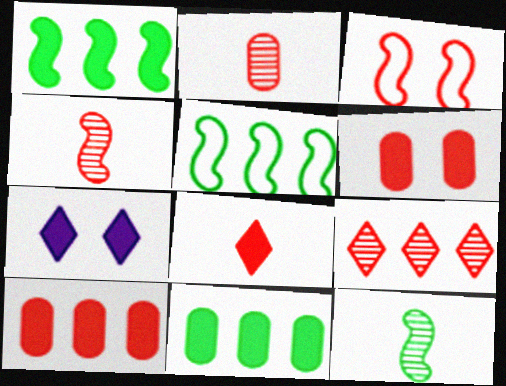[[2, 5, 7]]